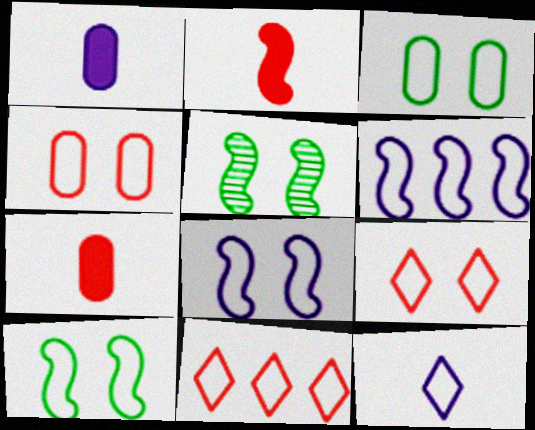[[1, 5, 11], 
[2, 5, 6], 
[3, 8, 9]]